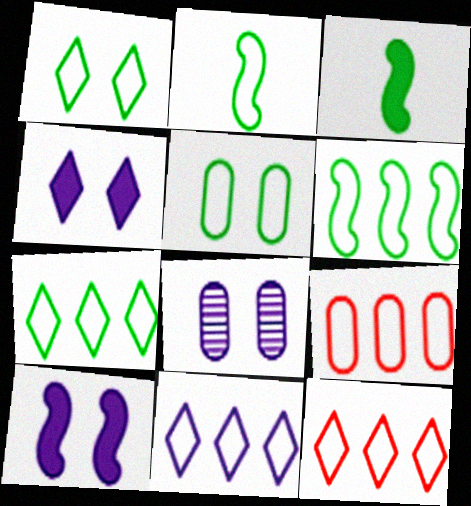[[2, 5, 7], 
[3, 8, 12], 
[6, 9, 11], 
[7, 11, 12]]